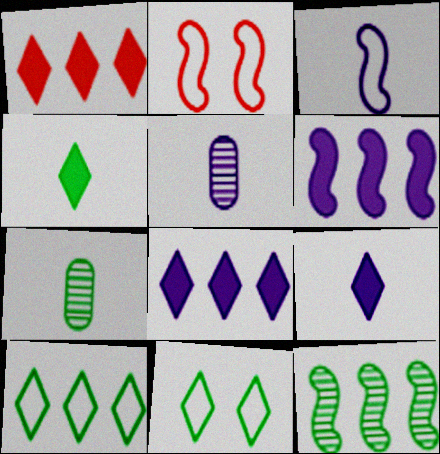[[2, 7, 8], 
[3, 5, 9]]